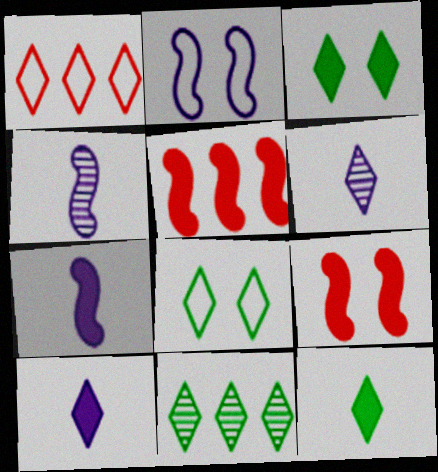[[1, 3, 6], 
[8, 11, 12]]